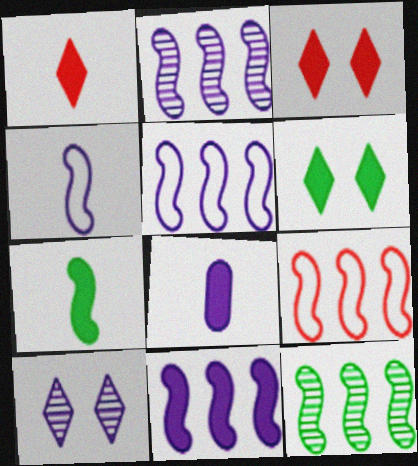[[1, 7, 8], 
[2, 5, 11], 
[5, 8, 10], 
[9, 11, 12]]